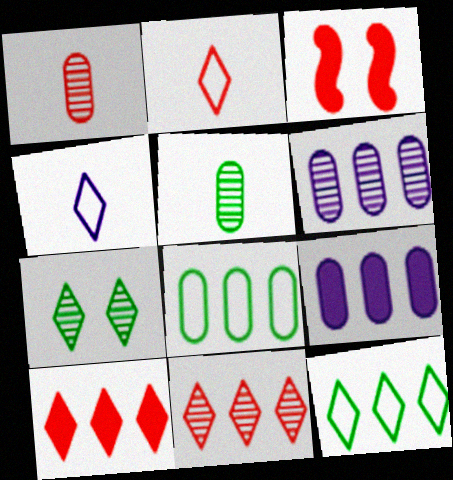[[4, 7, 10]]